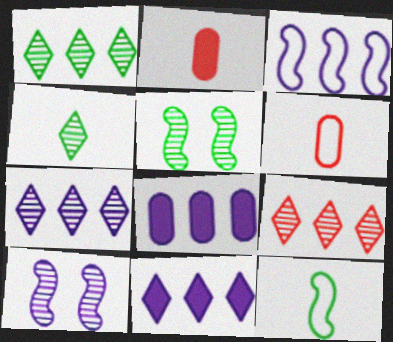[[1, 7, 9], 
[3, 7, 8], 
[5, 6, 11]]